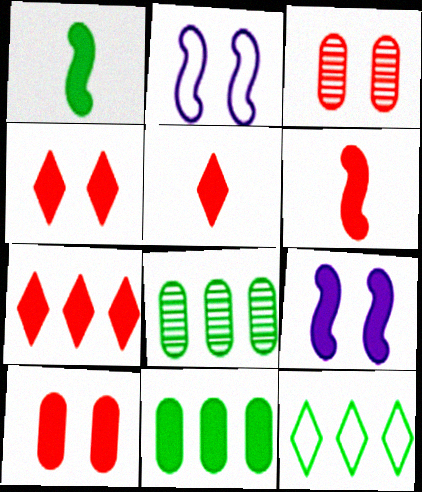[[2, 5, 8], 
[4, 5, 7], 
[5, 9, 11], 
[6, 7, 10]]